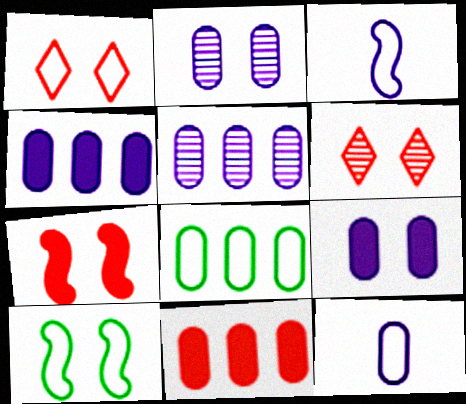[[1, 3, 8], 
[2, 4, 12], 
[5, 8, 11], 
[5, 9, 12], 
[6, 9, 10]]